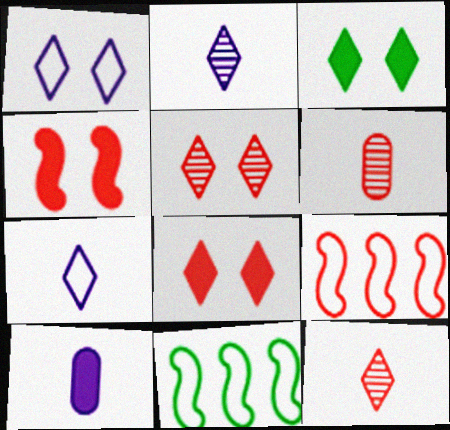[[1, 3, 5], 
[5, 10, 11], 
[6, 8, 9]]